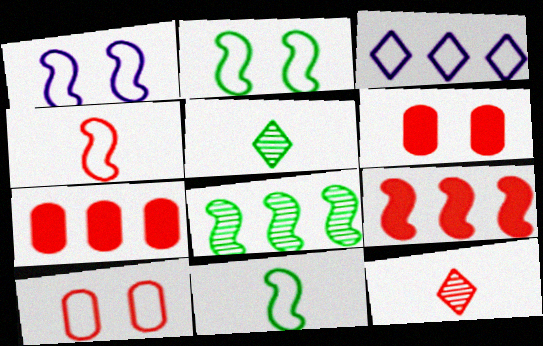[[1, 5, 7], 
[3, 7, 8], 
[3, 10, 11], 
[9, 10, 12]]